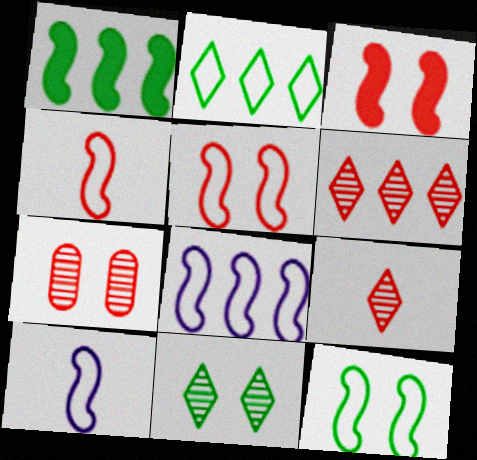[[4, 8, 12]]